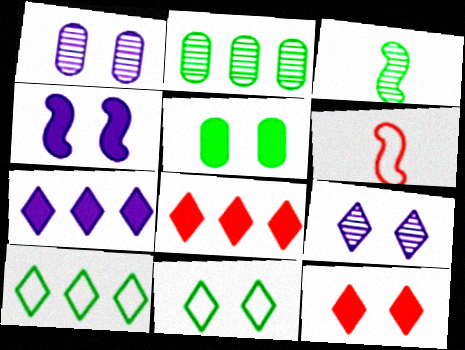[[3, 5, 10], 
[4, 5, 12], 
[9, 11, 12]]